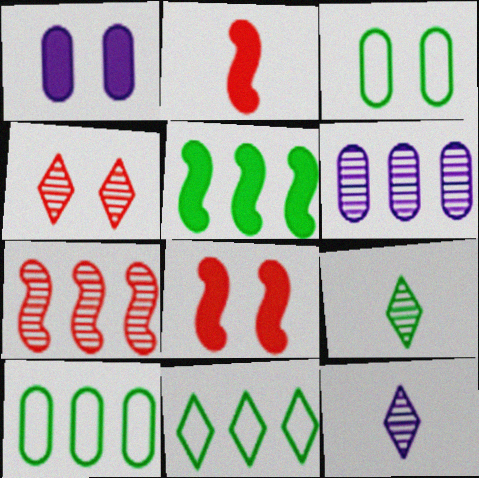[[3, 5, 9], 
[8, 10, 12]]